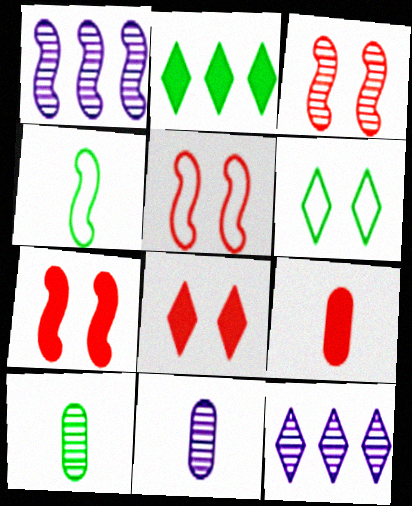[[1, 4, 7], 
[1, 6, 9], 
[2, 5, 11], 
[3, 5, 7], 
[3, 10, 12]]